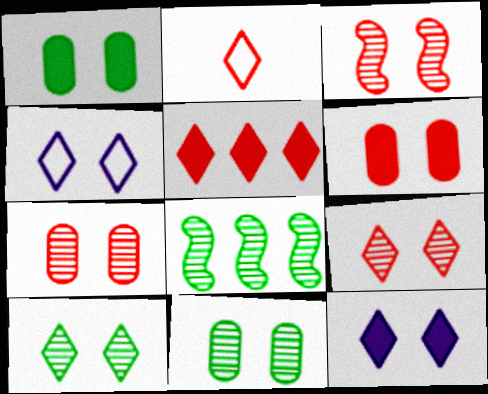[[1, 3, 4], 
[2, 5, 9], 
[3, 7, 9]]